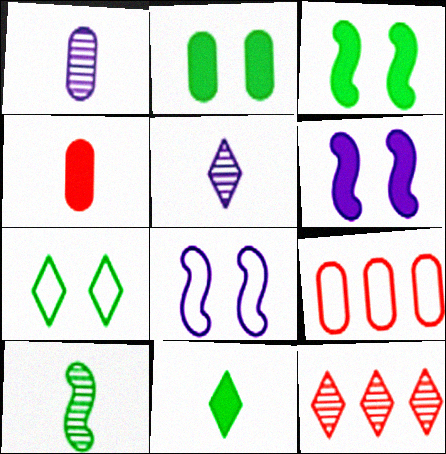[[1, 2, 9], 
[3, 5, 9]]